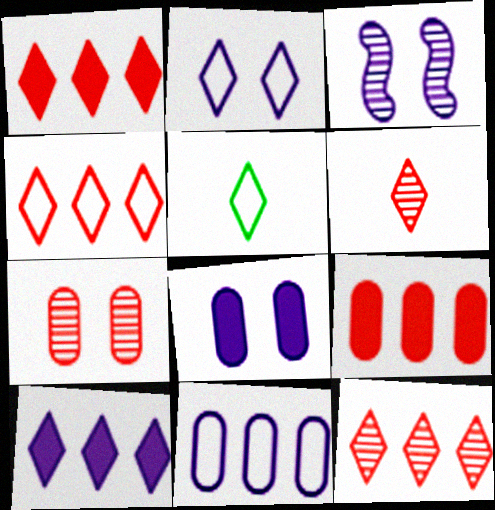[[1, 4, 12], 
[2, 3, 8], 
[2, 4, 5], 
[3, 5, 9]]